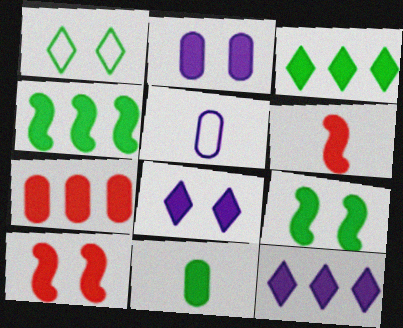[[2, 3, 6], 
[2, 7, 11], 
[3, 9, 11], 
[4, 7, 12], 
[10, 11, 12]]